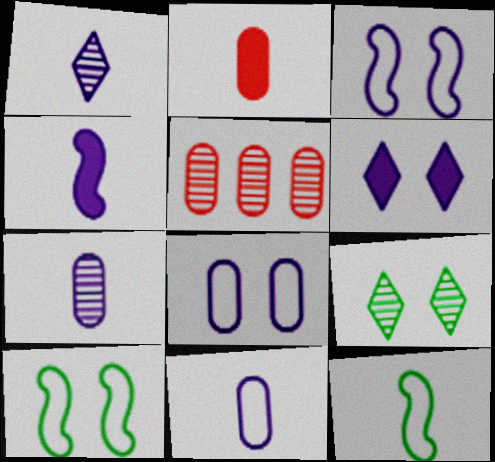[[1, 2, 12], 
[1, 4, 11], 
[5, 6, 12]]